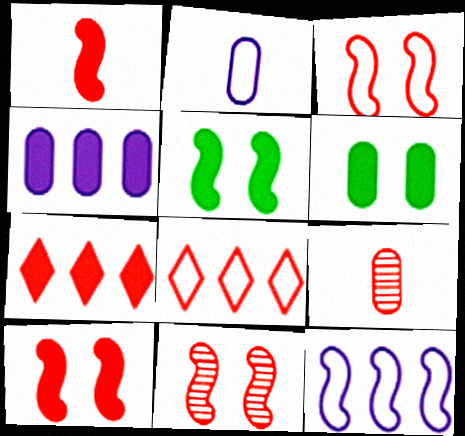[[3, 7, 9], 
[3, 10, 11], 
[8, 9, 10]]